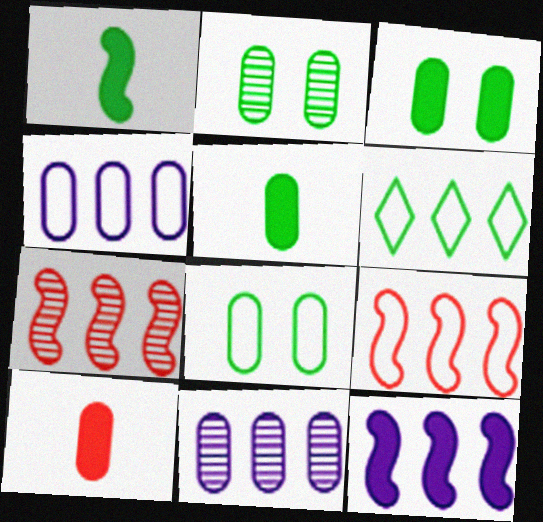[[1, 2, 6], 
[2, 3, 8], 
[2, 4, 10], 
[4, 6, 9], 
[8, 10, 11]]